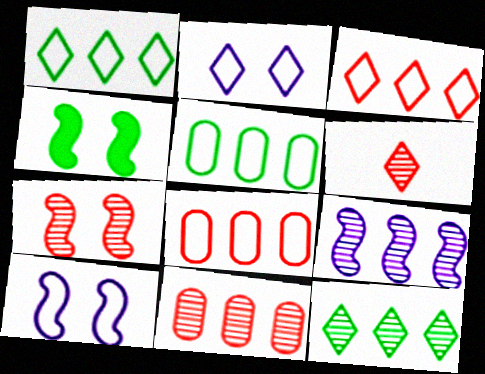[[4, 7, 10], 
[6, 7, 11], 
[9, 11, 12]]